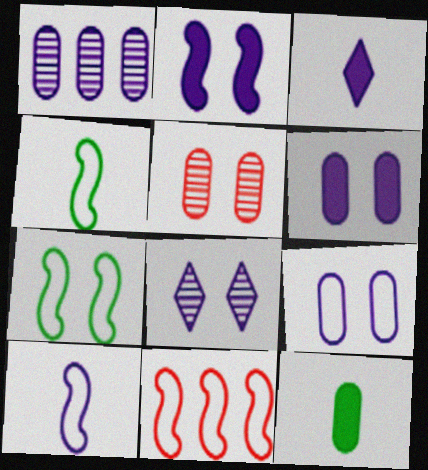[[2, 8, 9], 
[7, 10, 11], 
[8, 11, 12]]